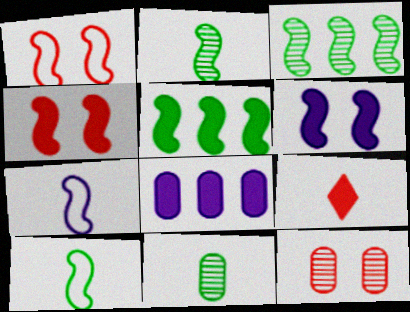[[3, 4, 7], 
[7, 9, 11]]